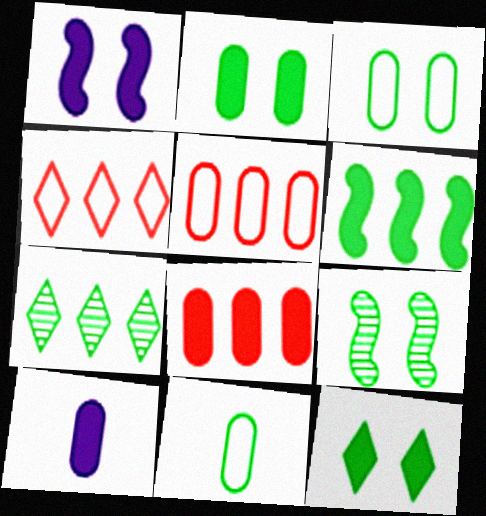[[2, 8, 10], 
[3, 9, 12], 
[4, 9, 10]]